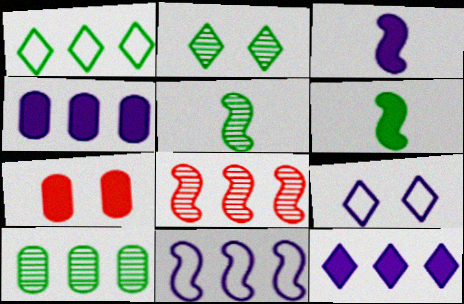[[1, 4, 8], 
[2, 5, 10], 
[6, 7, 12]]